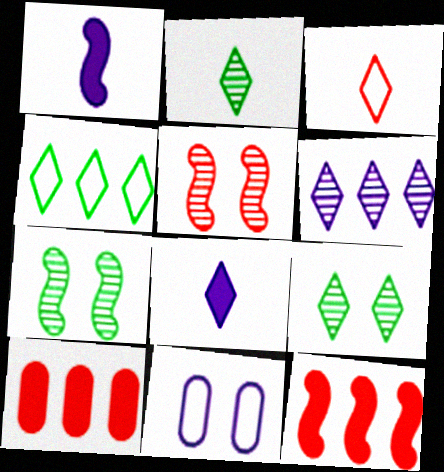[[1, 6, 11], 
[2, 3, 8], 
[2, 11, 12], 
[3, 5, 10]]